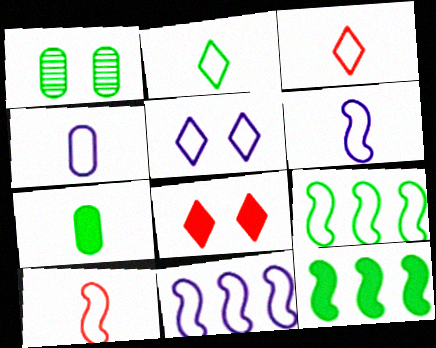[[1, 2, 12], 
[2, 4, 10], 
[4, 5, 11]]